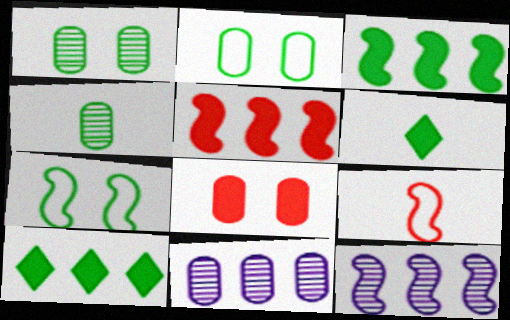[[4, 7, 10]]